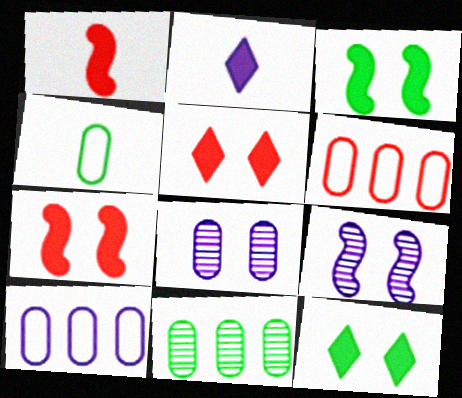[[2, 9, 10]]